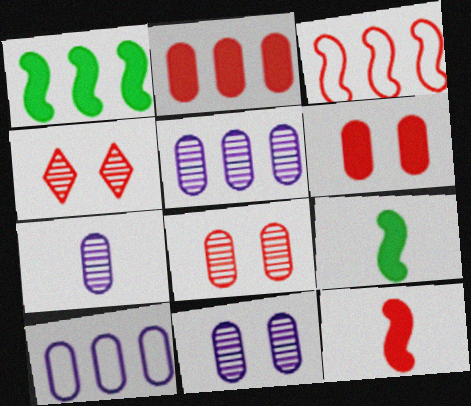[[4, 9, 10], 
[5, 7, 11]]